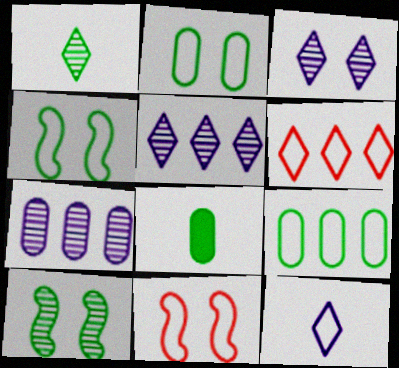[[5, 8, 11], 
[9, 11, 12]]